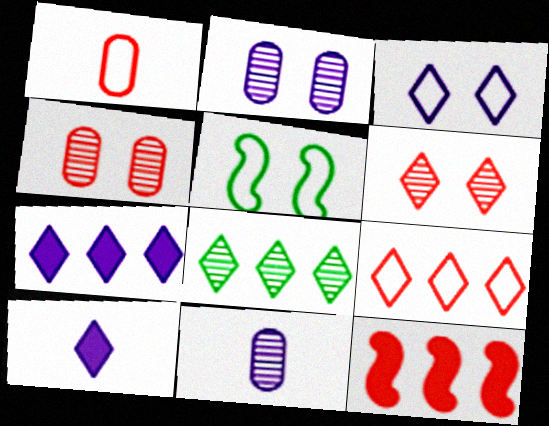[[1, 6, 12], 
[7, 8, 9]]